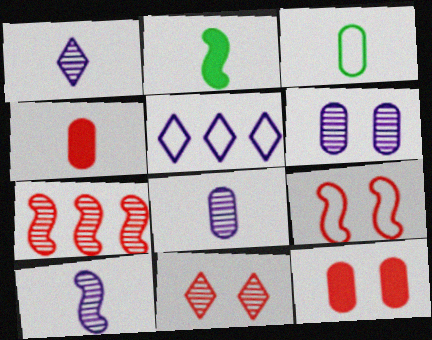[[1, 8, 10], 
[3, 4, 8], 
[3, 5, 9], 
[9, 11, 12]]